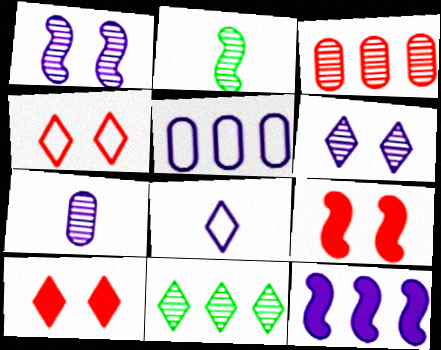[[2, 3, 6], 
[2, 5, 10], 
[8, 10, 11]]